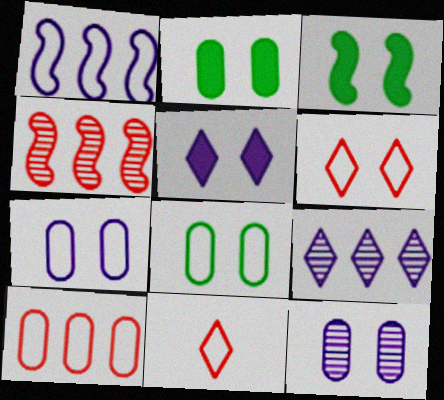[[1, 8, 11], 
[3, 6, 12]]